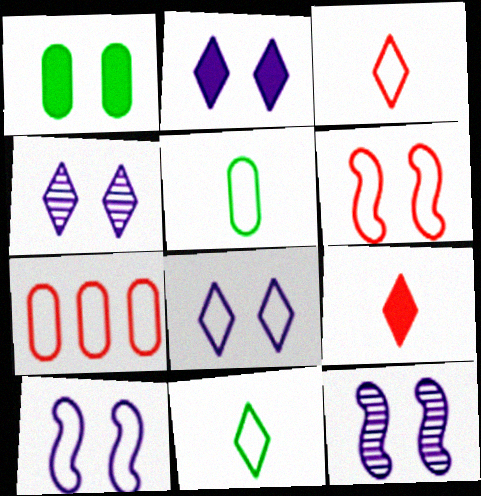[[1, 4, 6], 
[2, 4, 8], 
[3, 6, 7], 
[7, 10, 11]]